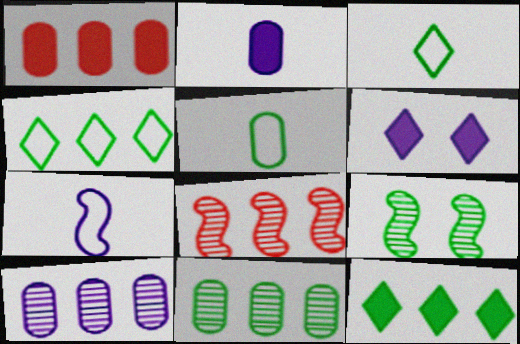[[5, 6, 8], 
[5, 9, 12], 
[6, 7, 10]]